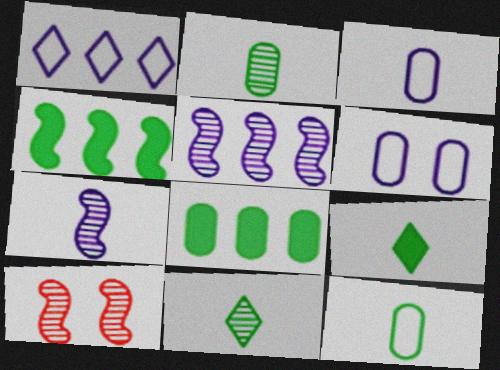[]